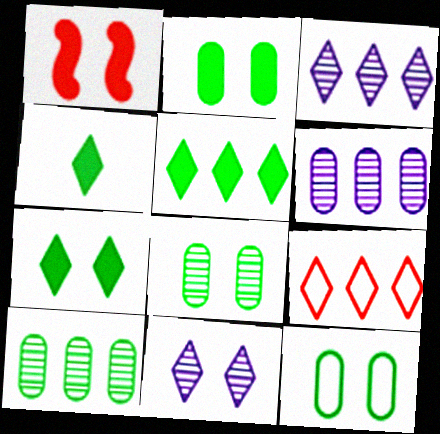[[1, 11, 12], 
[2, 8, 12], 
[3, 5, 9], 
[4, 5, 7], 
[4, 9, 11]]